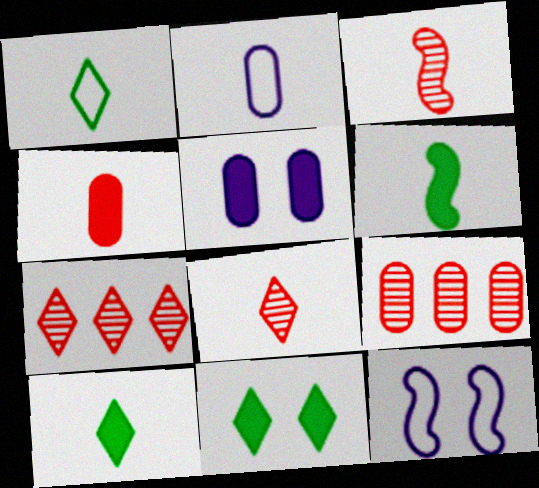[[2, 3, 10], 
[2, 6, 8], 
[9, 10, 12]]